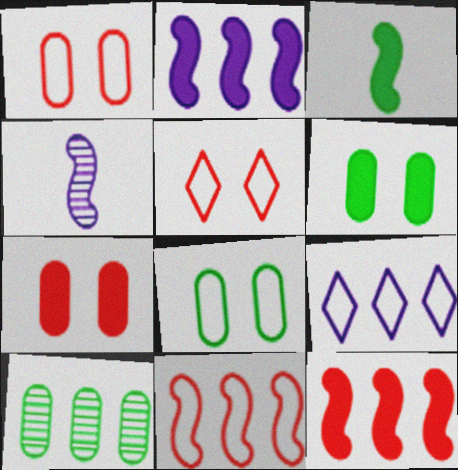[[9, 10, 12]]